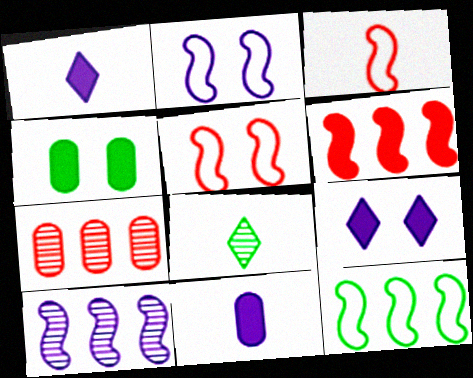[[1, 4, 6], 
[2, 3, 12], 
[3, 8, 11], 
[4, 8, 12], 
[6, 10, 12]]